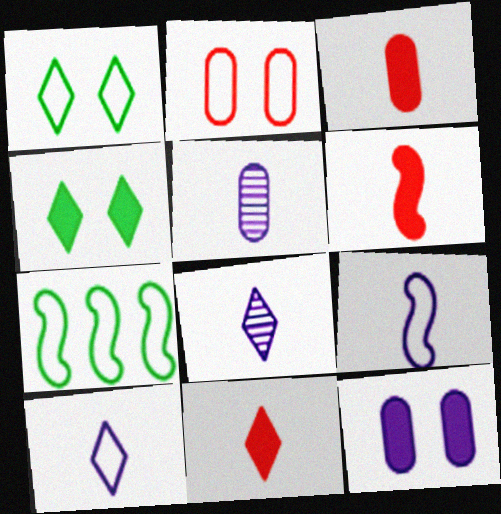[[2, 7, 10], 
[3, 6, 11]]